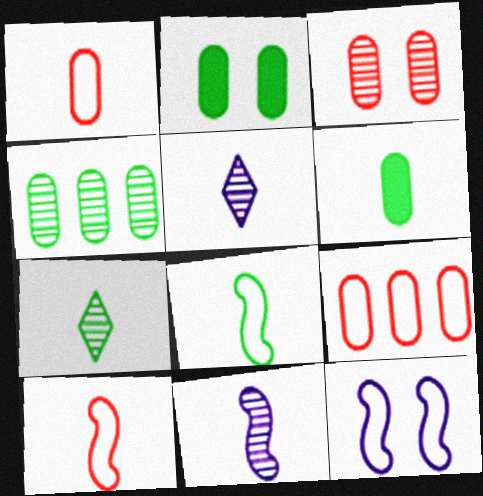[[5, 6, 10], 
[6, 7, 8]]